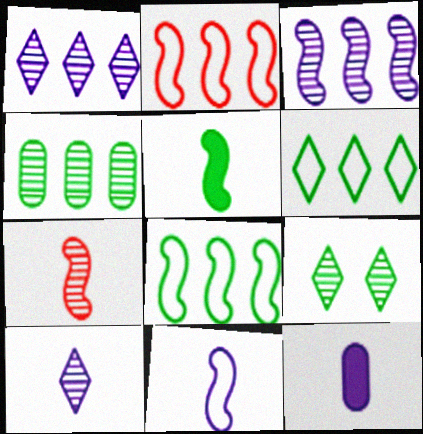[[2, 9, 12], 
[5, 7, 11], 
[10, 11, 12]]